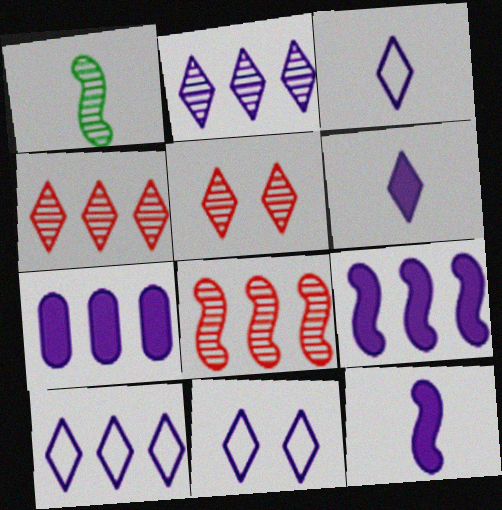[[2, 6, 11], 
[3, 10, 11]]